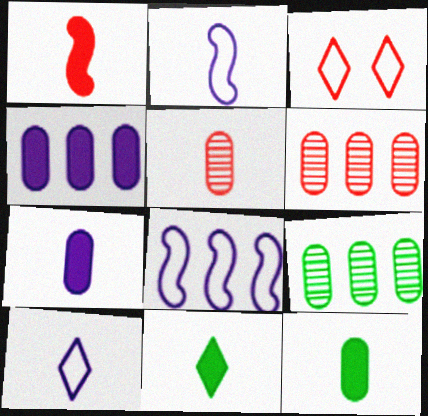[[1, 3, 6], 
[1, 7, 11], 
[2, 5, 11]]